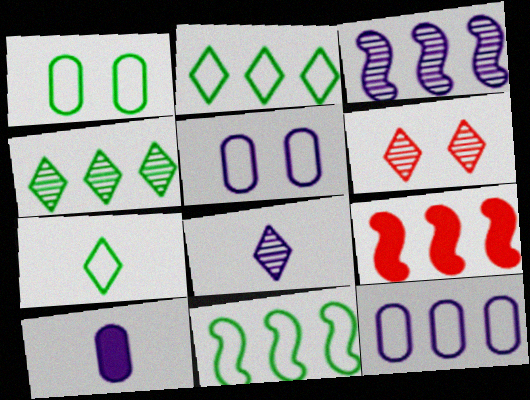[[1, 7, 11], 
[1, 8, 9], 
[3, 9, 11], 
[4, 6, 8], 
[4, 9, 12], 
[6, 10, 11]]